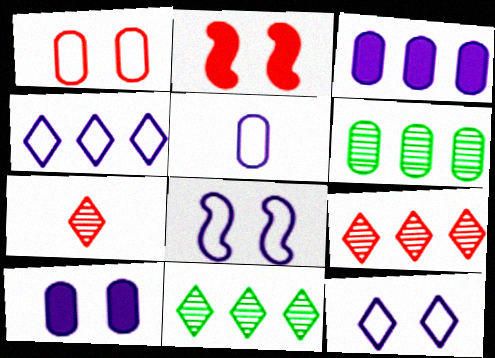[[2, 5, 11], 
[4, 5, 8]]